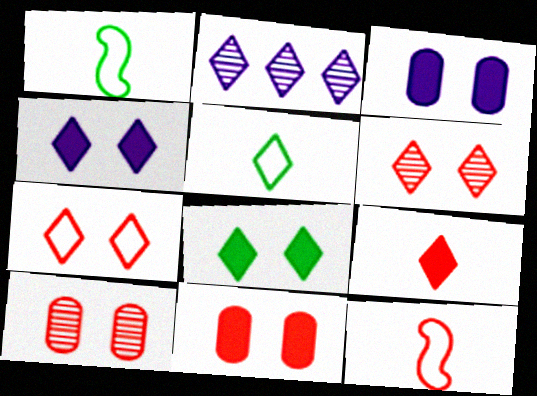[[1, 2, 11]]